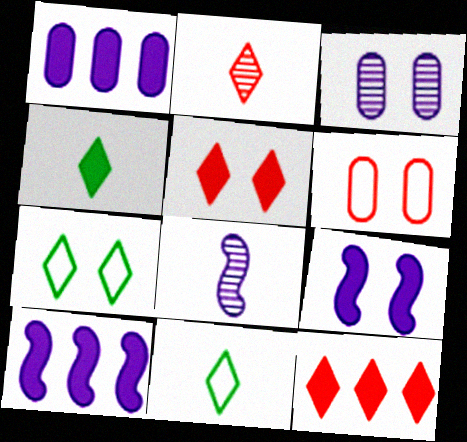[]